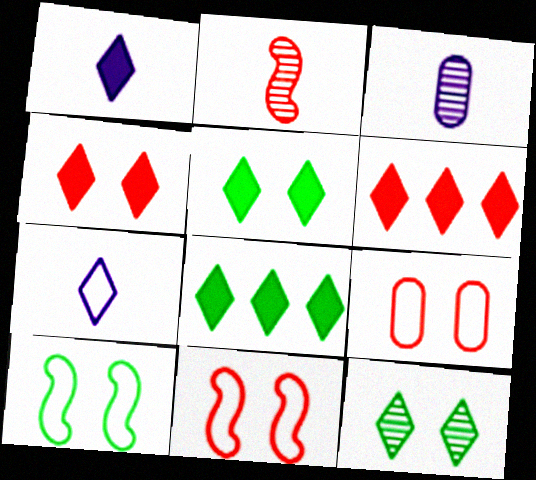[[1, 4, 8], 
[1, 5, 6], 
[2, 6, 9], 
[3, 6, 10], 
[3, 8, 11], 
[6, 7, 12]]